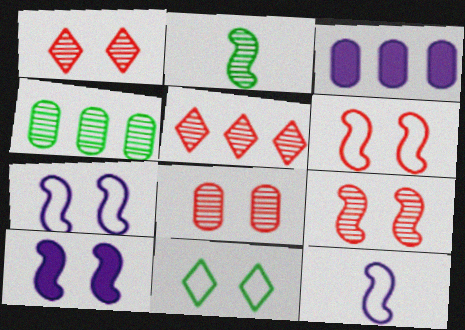[[1, 8, 9], 
[8, 10, 11]]